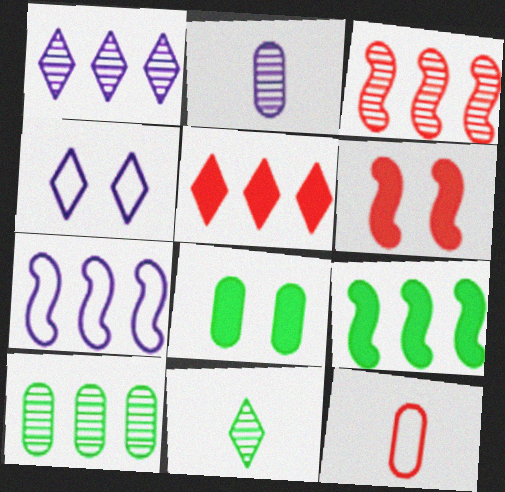[[1, 3, 10], 
[3, 7, 9], 
[4, 5, 11], 
[5, 7, 10]]